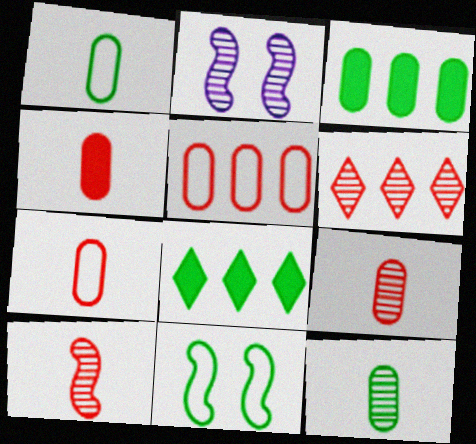[[2, 6, 12], 
[2, 7, 8], 
[4, 7, 9], 
[8, 11, 12]]